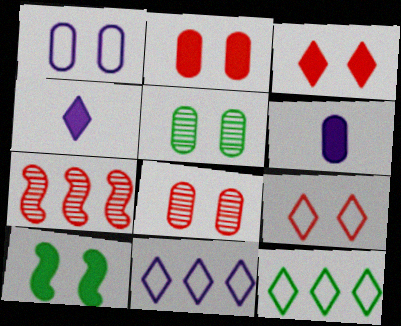[[1, 2, 5]]